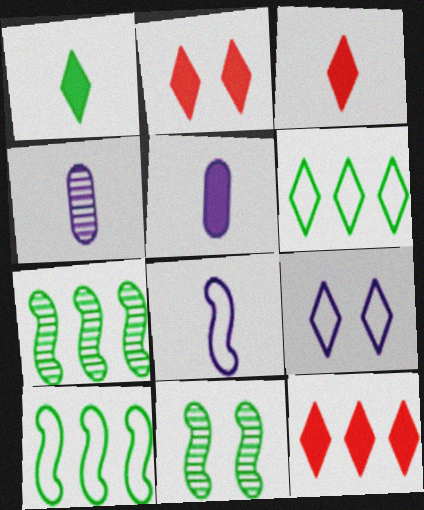[[2, 3, 12], 
[2, 4, 10]]